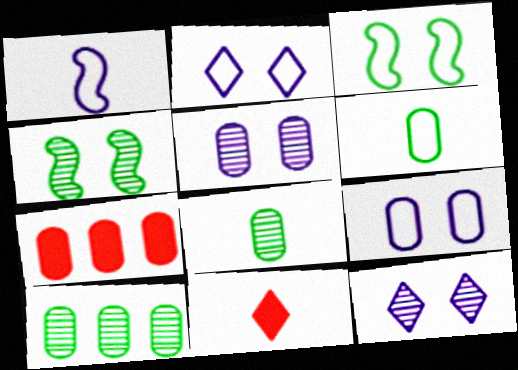[[1, 8, 11], 
[5, 6, 7], 
[7, 8, 9]]